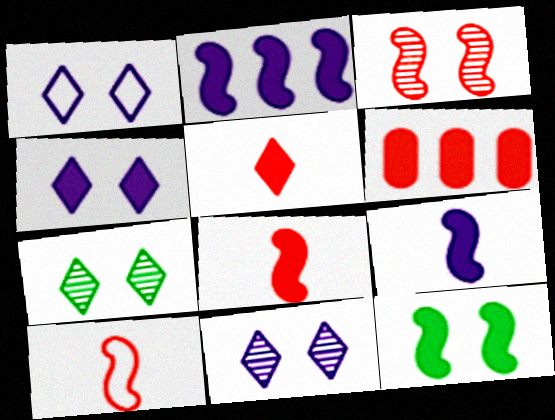[[1, 4, 11], 
[2, 8, 12]]